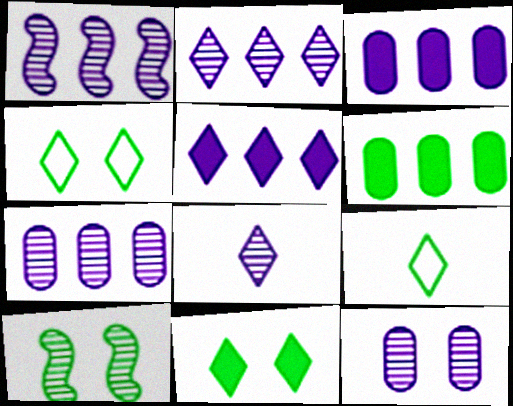[[1, 2, 7], 
[1, 8, 12], 
[6, 9, 10]]